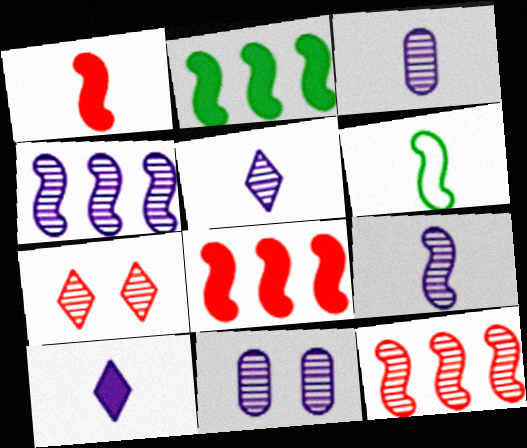[[1, 6, 9], 
[3, 5, 9], 
[4, 5, 11]]